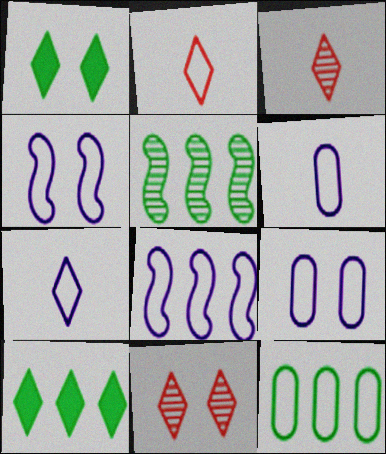[[2, 4, 12], 
[5, 10, 12], 
[7, 8, 9], 
[7, 10, 11]]